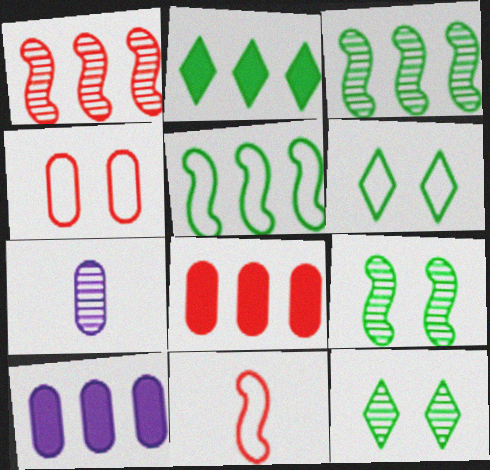[[1, 7, 12], 
[10, 11, 12]]